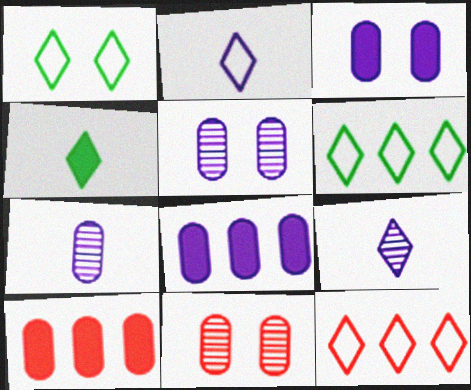[[1, 2, 12]]